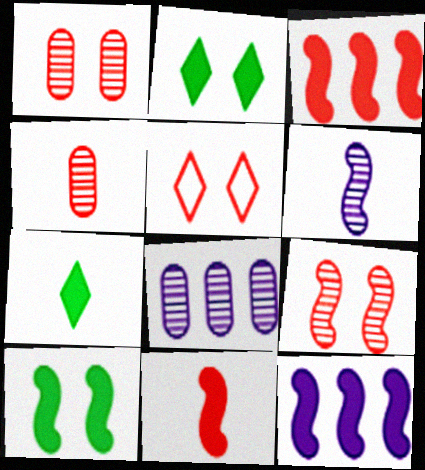[[3, 4, 5], 
[10, 11, 12]]